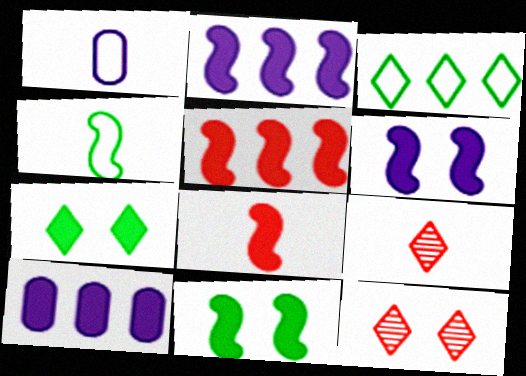[[2, 8, 11], 
[4, 10, 12], 
[7, 8, 10]]